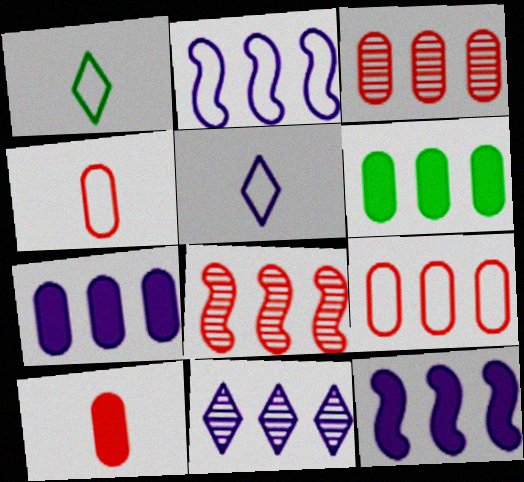[[2, 7, 11]]